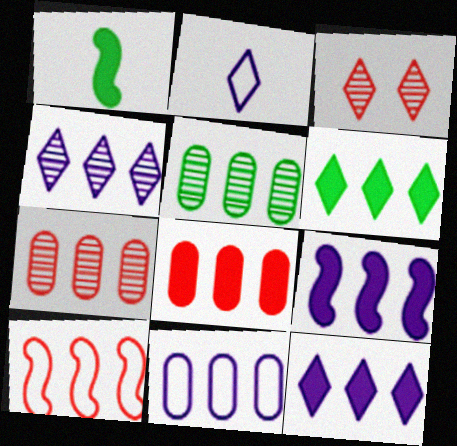[[1, 3, 11], 
[2, 3, 6], 
[4, 9, 11], 
[5, 8, 11], 
[5, 10, 12], 
[6, 8, 9]]